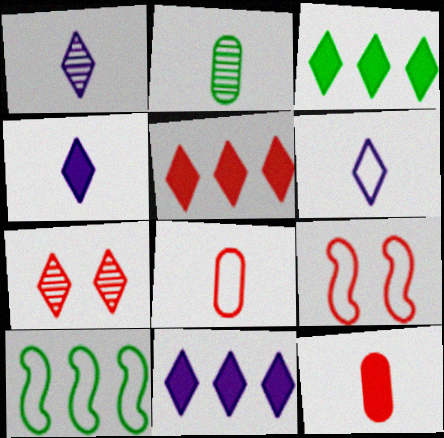[[1, 4, 6], 
[2, 9, 11], 
[3, 5, 11], 
[3, 6, 7]]